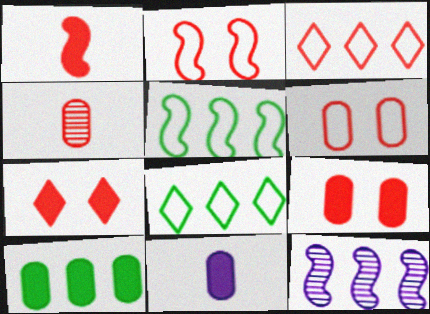[[3, 10, 12], 
[9, 10, 11]]